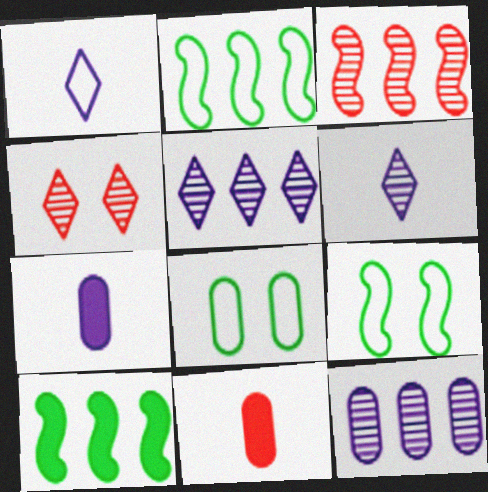[[2, 4, 7], 
[5, 9, 11], 
[8, 11, 12]]